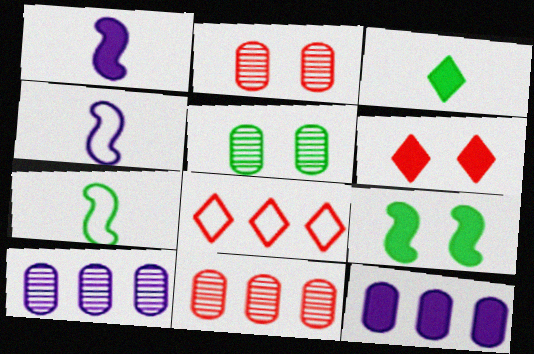[[1, 5, 8], 
[6, 7, 10]]